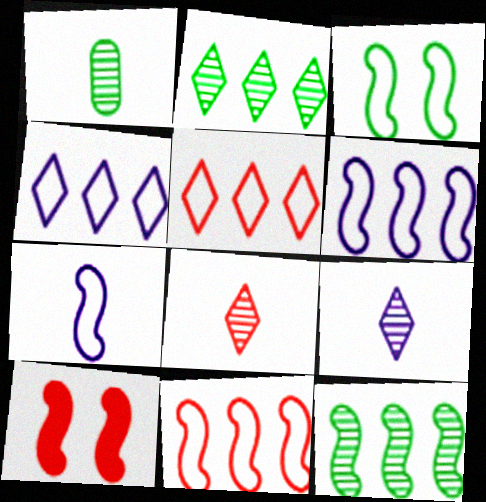[[1, 4, 10], 
[3, 7, 11], 
[7, 10, 12]]